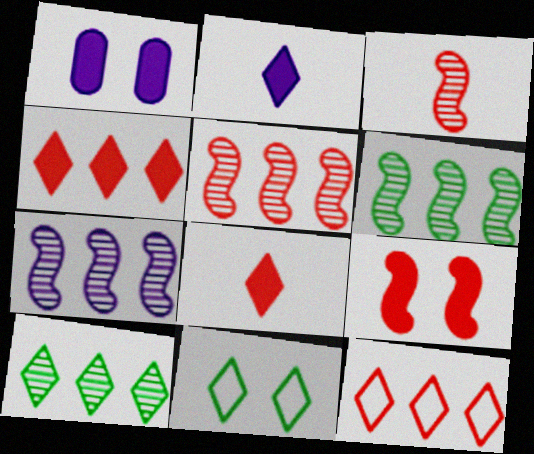[[5, 6, 7]]